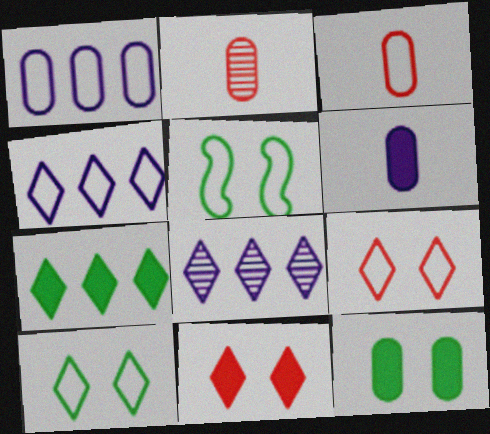[[1, 2, 12], 
[3, 4, 5]]